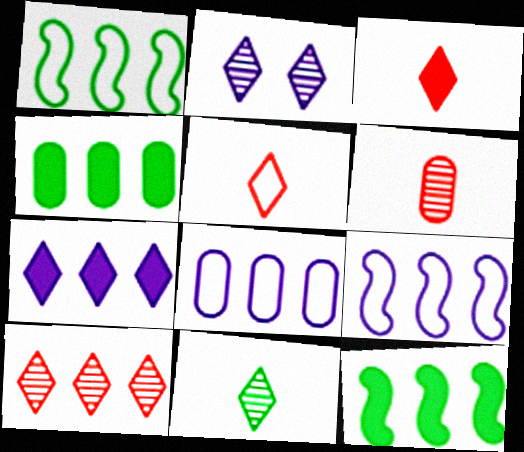[[2, 10, 11], 
[4, 9, 10], 
[8, 10, 12]]